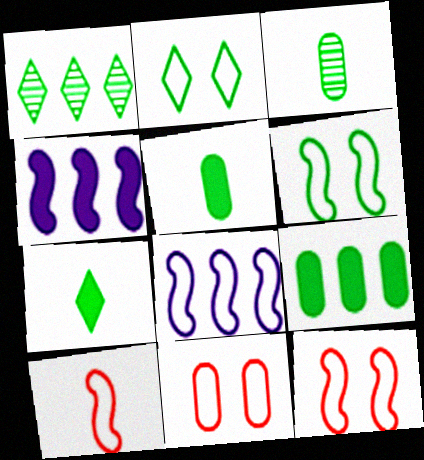[[1, 2, 7], 
[1, 5, 6], 
[6, 8, 10]]